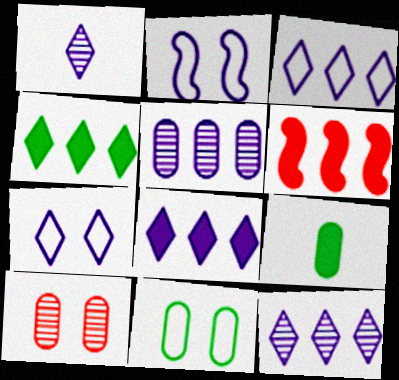[[1, 6, 11], 
[1, 7, 8], 
[3, 8, 12]]